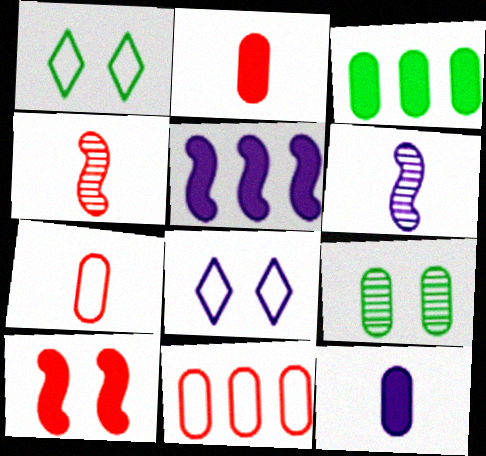[[3, 4, 8], 
[8, 9, 10], 
[9, 11, 12]]